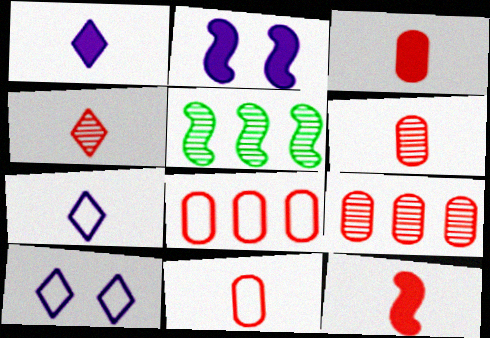[[3, 5, 10], 
[3, 6, 11], 
[4, 11, 12]]